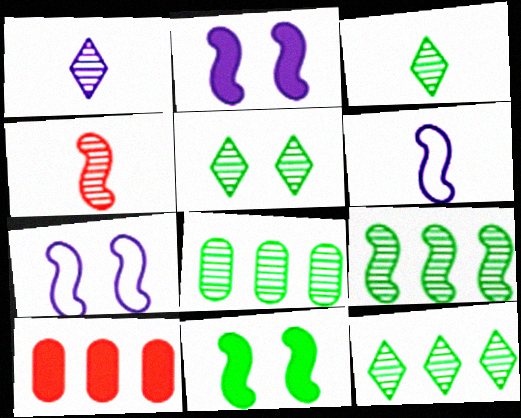[[3, 5, 12], 
[3, 7, 10], 
[5, 6, 10], 
[8, 9, 12]]